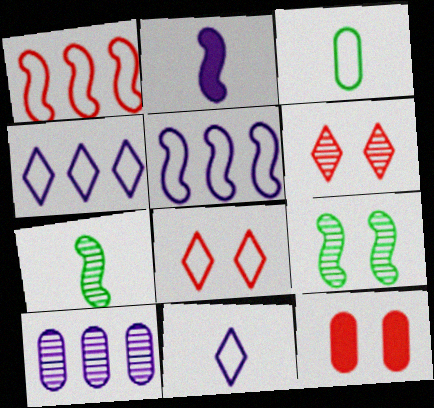[[1, 2, 9], 
[3, 5, 8], 
[3, 10, 12], 
[4, 7, 12], 
[6, 7, 10]]